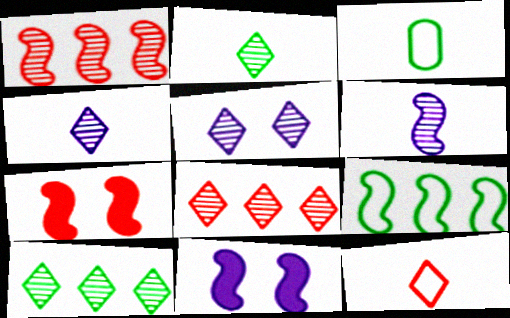[[2, 5, 8], 
[3, 8, 11], 
[6, 7, 9]]